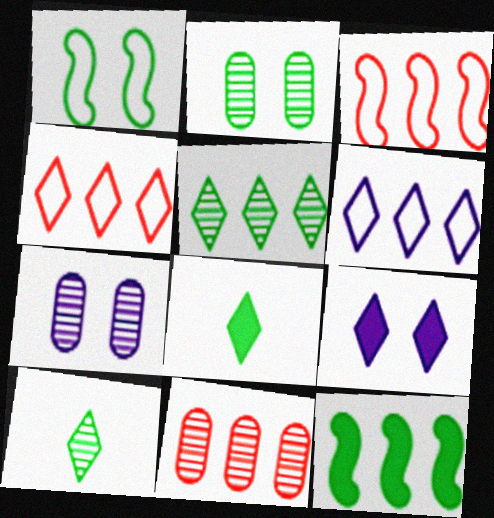[[3, 7, 8], 
[4, 9, 10], 
[6, 11, 12]]